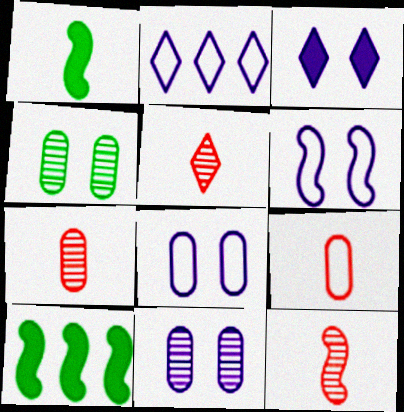[[3, 6, 11], 
[5, 7, 12], 
[5, 8, 10], 
[6, 10, 12]]